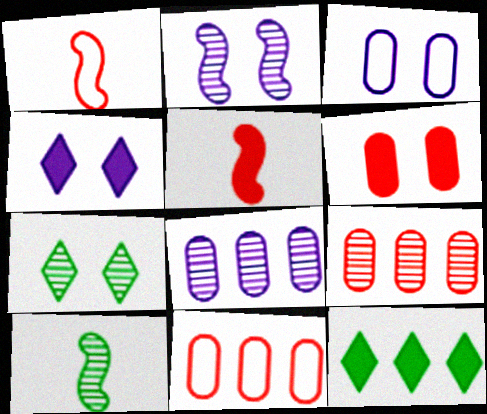[[2, 3, 4], 
[4, 10, 11]]